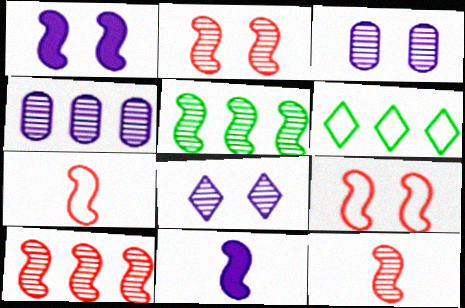[[1, 5, 7], 
[2, 10, 12], 
[5, 9, 11]]